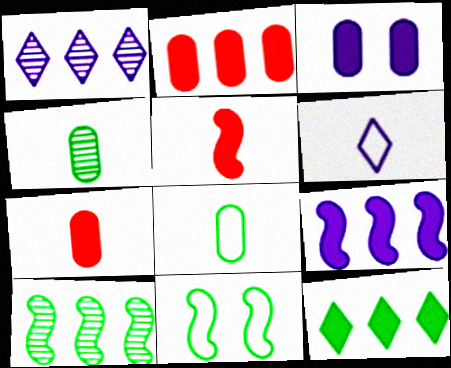[[1, 7, 11], 
[2, 9, 12], 
[3, 5, 12], 
[4, 5, 6], 
[4, 11, 12]]